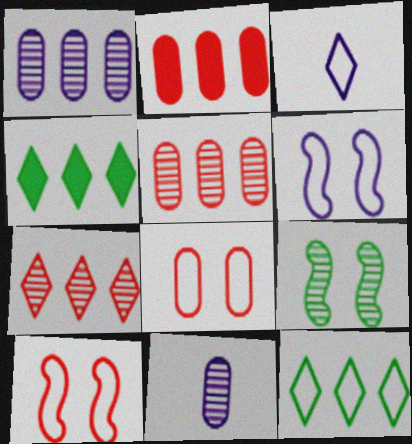[[2, 3, 9], 
[4, 10, 11], 
[7, 9, 11]]